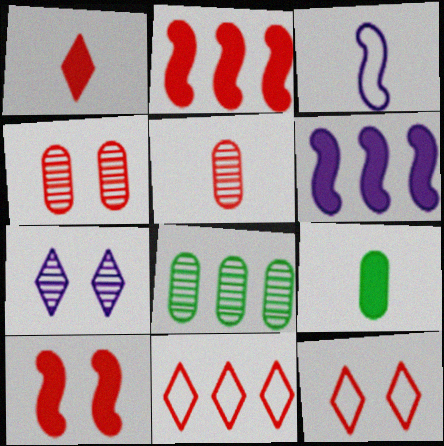[[2, 5, 12], 
[4, 10, 12], 
[5, 10, 11], 
[6, 8, 11]]